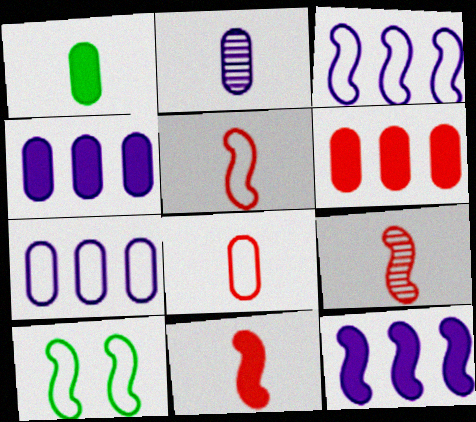[[1, 2, 8], 
[3, 5, 10], 
[5, 9, 11], 
[9, 10, 12]]